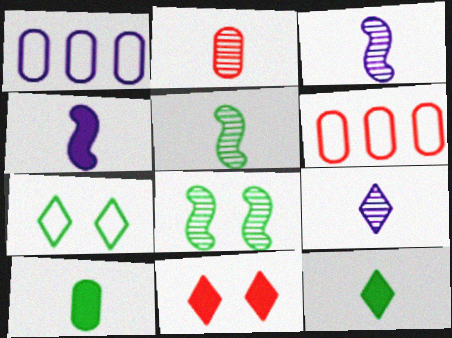[[1, 5, 11], 
[2, 5, 9]]